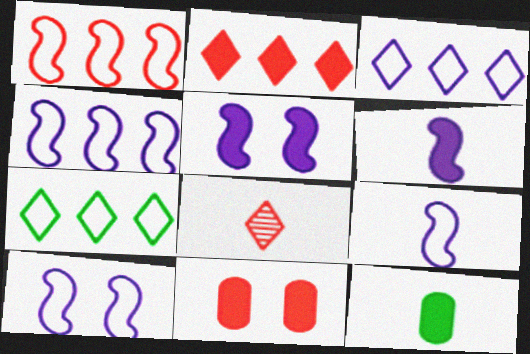[[1, 8, 11], 
[2, 5, 12], 
[4, 9, 10], 
[8, 9, 12]]